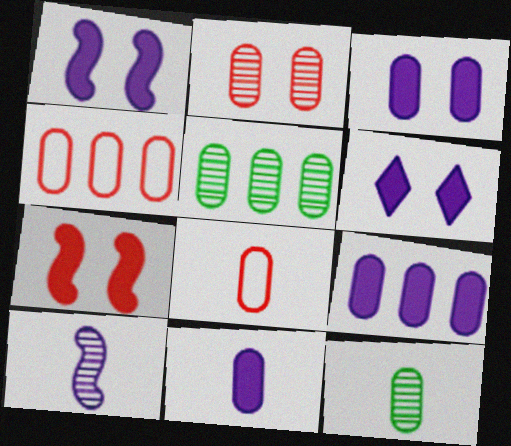[[1, 3, 6], 
[3, 4, 12], 
[3, 5, 8], 
[3, 9, 11], 
[4, 5, 9], 
[8, 11, 12]]